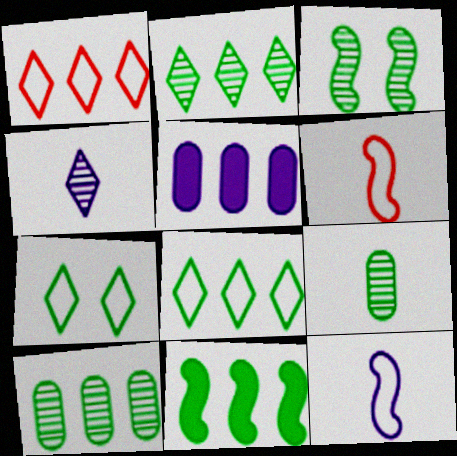[[2, 3, 9], 
[7, 9, 11], 
[8, 10, 11]]